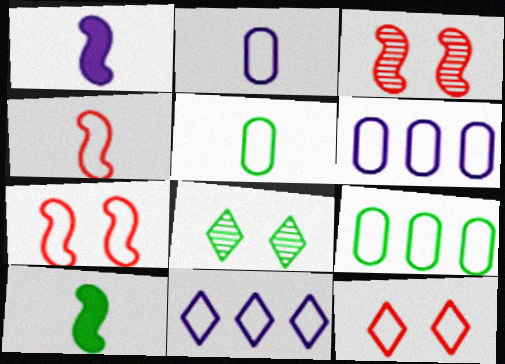[[5, 7, 11], 
[8, 9, 10]]